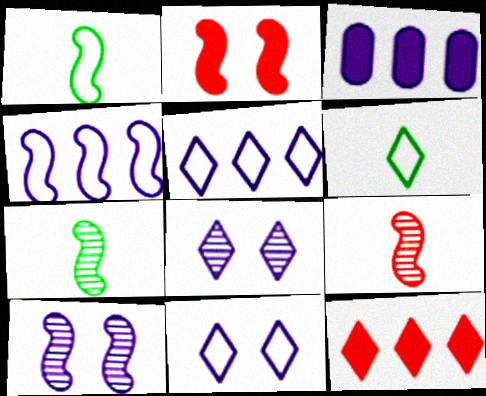[[2, 4, 7], 
[6, 8, 12]]